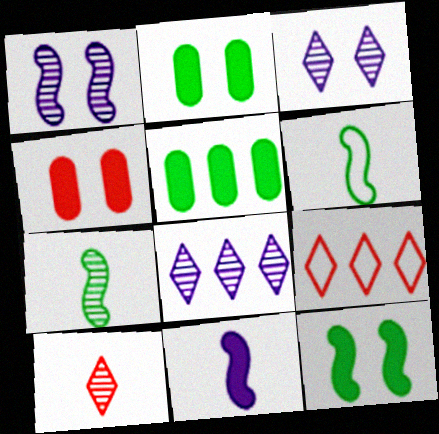[[4, 6, 8]]